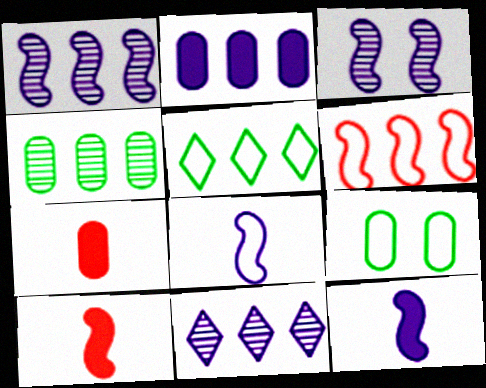[[3, 5, 7], 
[9, 10, 11]]